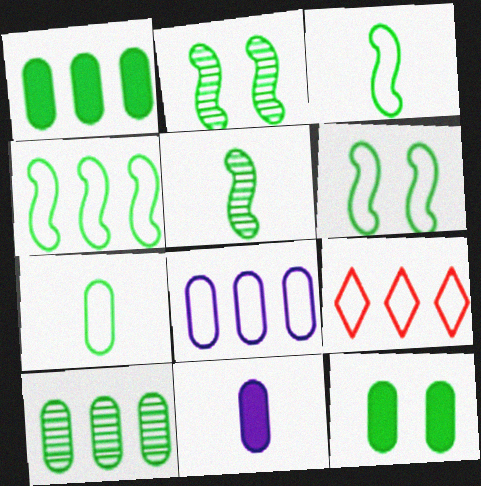[[2, 9, 11], 
[3, 4, 6], 
[4, 8, 9], 
[7, 10, 12]]